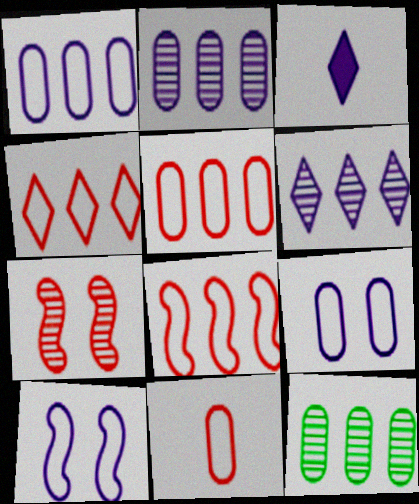[[2, 3, 10], 
[4, 5, 8]]